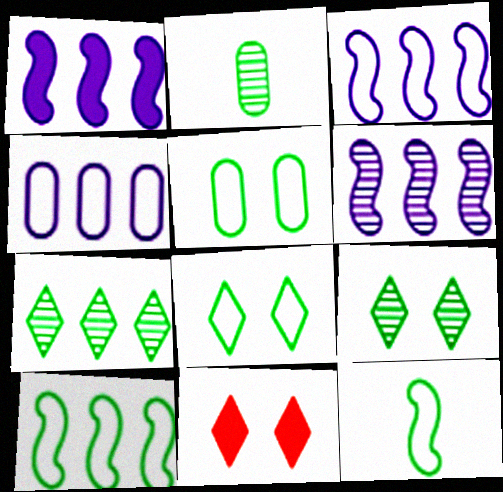[[1, 3, 6], 
[2, 3, 11]]